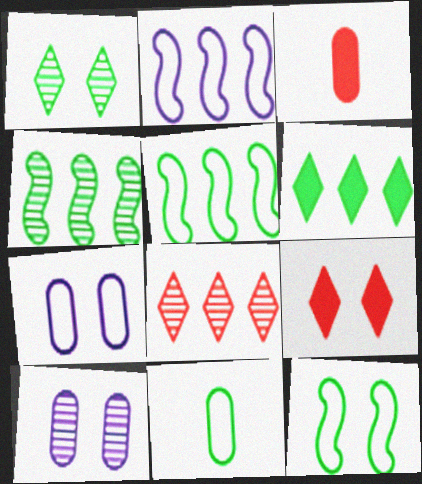[[1, 2, 3], 
[9, 10, 12]]